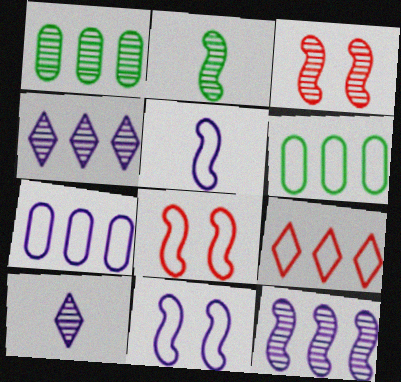[[1, 3, 10], 
[2, 3, 12]]